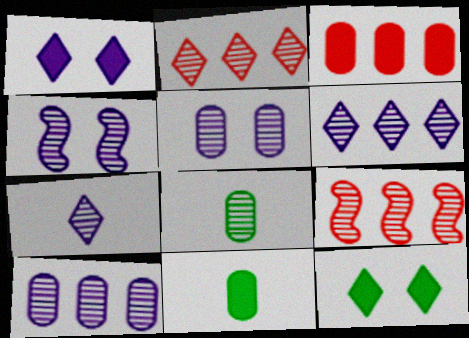[[2, 4, 8], 
[4, 7, 10]]